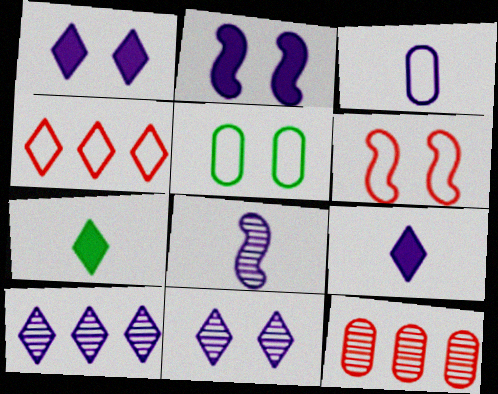[[2, 3, 10], 
[3, 8, 9], 
[4, 7, 11]]